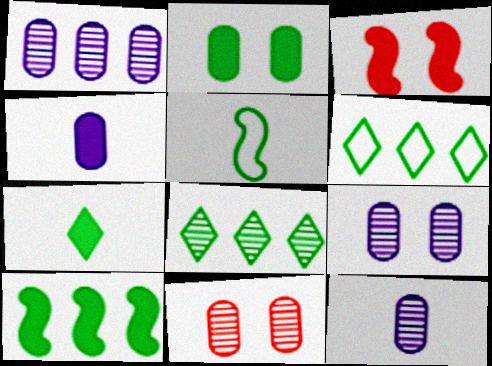[[1, 9, 12], 
[2, 5, 8], 
[2, 7, 10], 
[3, 6, 12]]